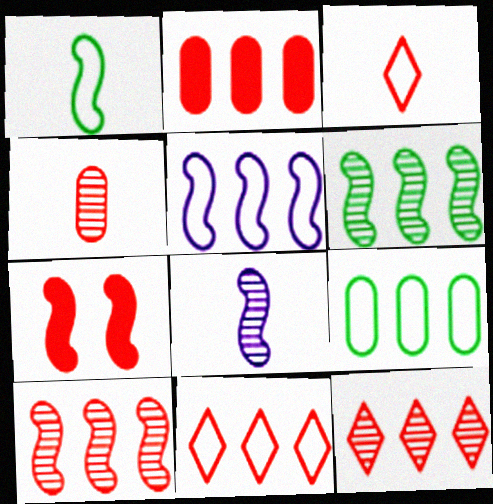[[2, 10, 11], 
[4, 7, 11], 
[5, 9, 11]]